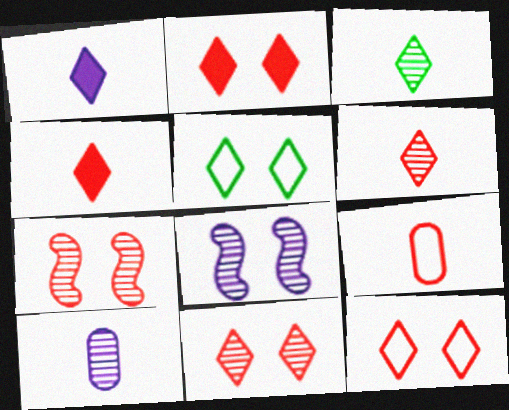[[2, 11, 12]]